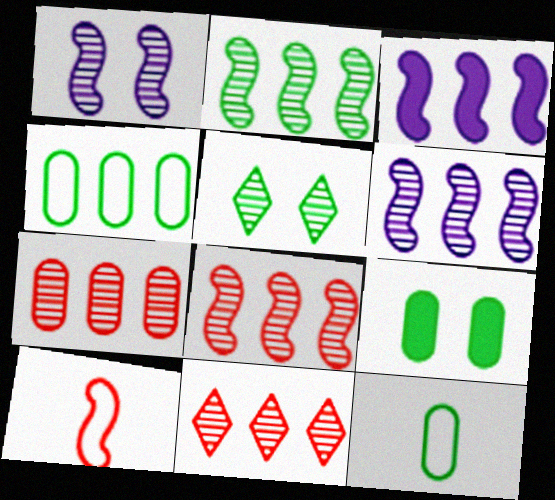[[2, 6, 8], 
[3, 4, 11], 
[7, 8, 11]]